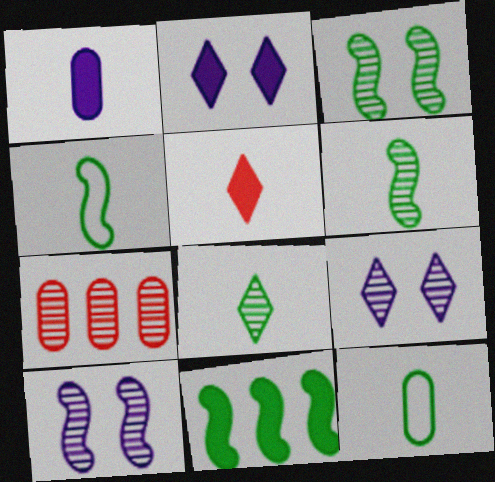[[2, 4, 7], 
[3, 4, 11], 
[6, 7, 9], 
[7, 8, 10]]